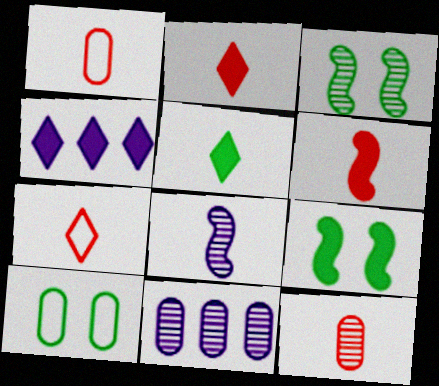[[1, 3, 4], 
[1, 5, 8], 
[6, 7, 12], 
[7, 9, 11]]